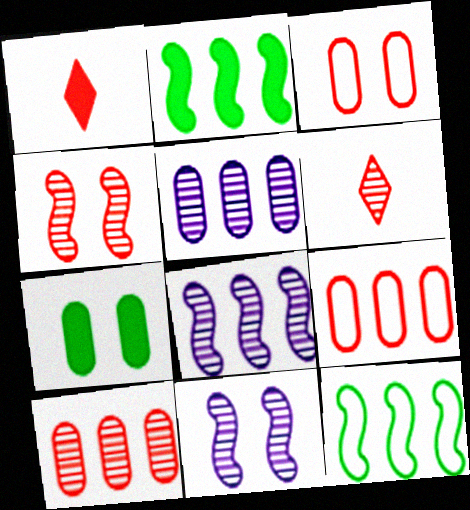[[1, 4, 9], 
[4, 6, 10]]